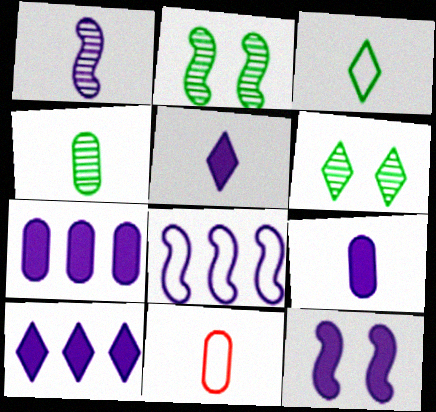[[1, 8, 12], 
[2, 10, 11], 
[4, 9, 11], 
[5, 7, 12], 
[9, 10, 12]]